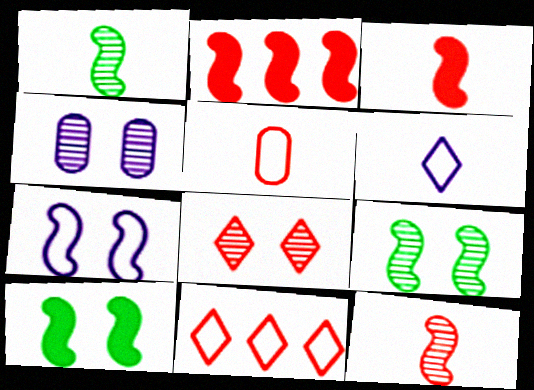[[1, 2, 7], 
[2, 5, 8], 
[4, 8, 9]]